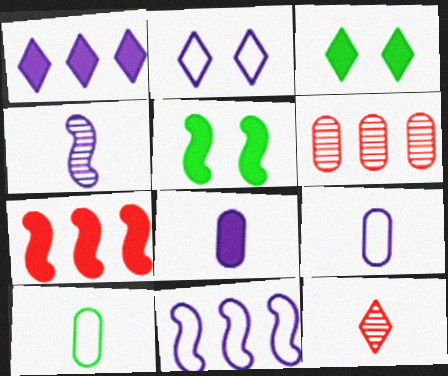[[2, 9, 11], 
[3, 7, 8]]